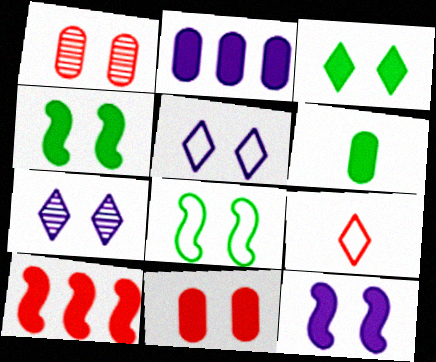[[1, 4, 5], 
[1, 9, 10], 
[2, 6, 11], 
[3, 11, 12], 
[7, 8, 11]]